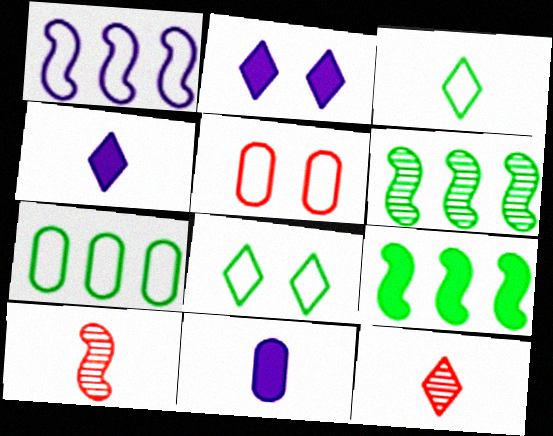[[1, 3, 5], 
[2, 7, 10], 
[3, 4, 12], 
[3, 10, 11], 
[4, 5, 6]]